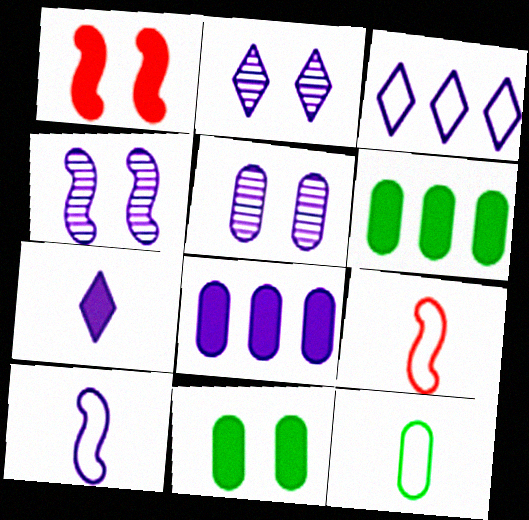[[1, 6, 7], 
[2, 3, 7], 
[2, 4, 5], 
[2, 6, 9], 
[2, 8, 10]]